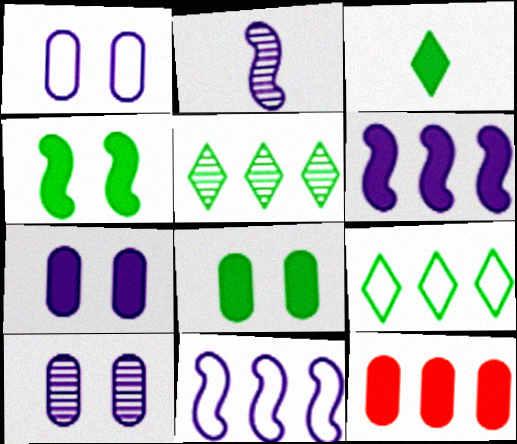[[1, 7, 10], 
[5, 11, 12]]